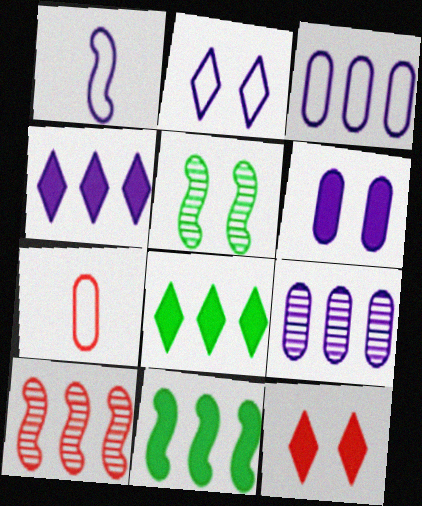[[1, 2, 3], 
[3, 8, 10], 
[4, 5, 7], 
[7, 10, 12]]